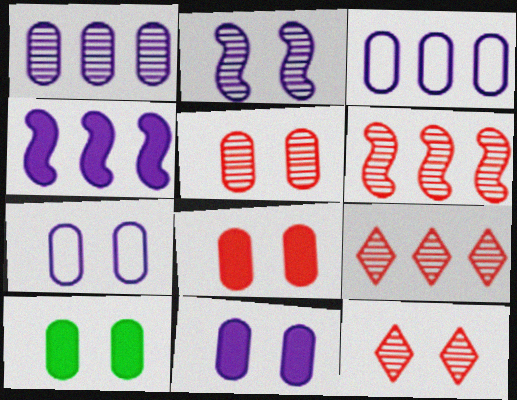[[5, 7, 10], 
[8, 10, 11]]